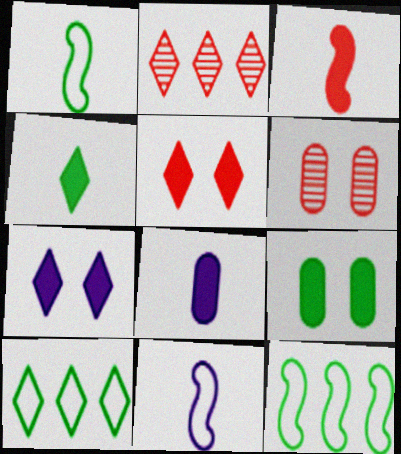[[2, 9, 11], 
[3, 4, 8]]